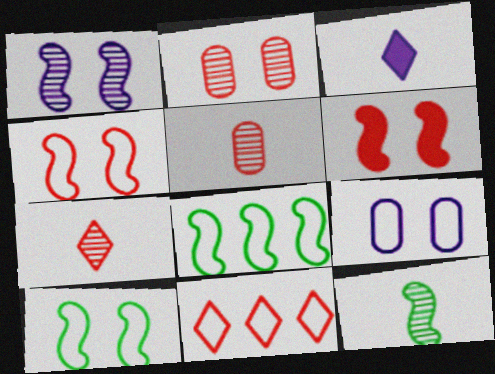[[1, 6, 10], 
[2, 3, 8], 
[5, 6, 11]]